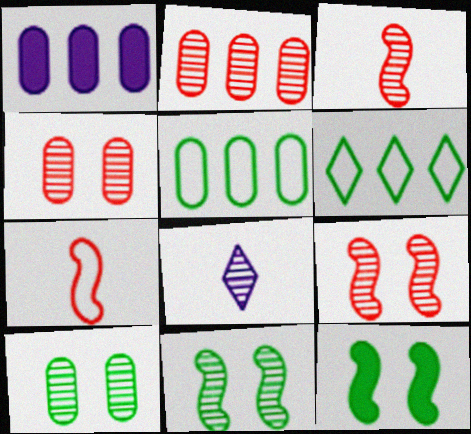[[1, 2, 5], 
[2, 8, 11]]